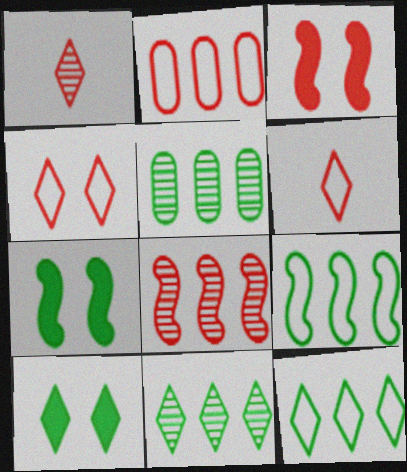[[1, 2, 3]]